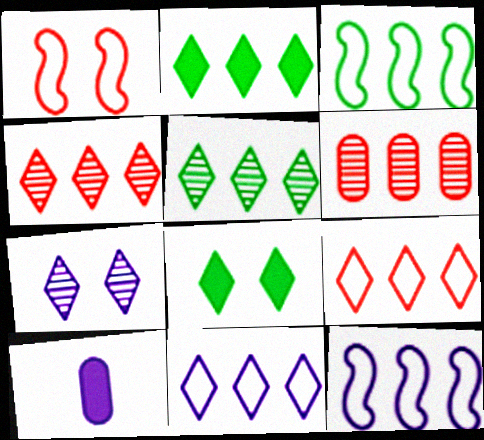[[1, 5, 10], 
[2, 4, 11], 
[2, 6, 12], 
[7, 10, 12]]